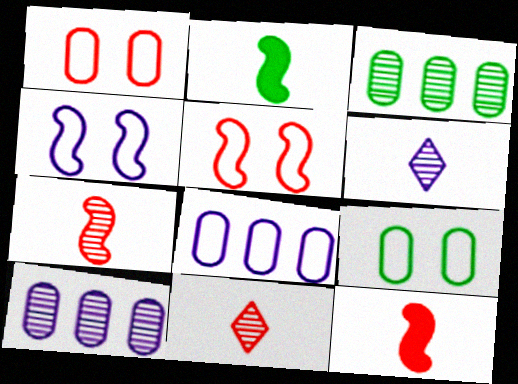[]